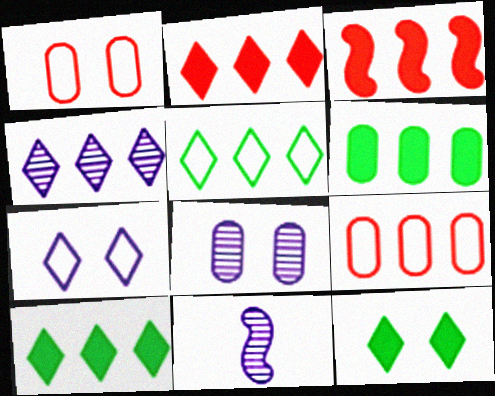[[1, 10, 11], 
[2, 4, 5], 
[4, 8, 11], 
[9, 11, 12]]